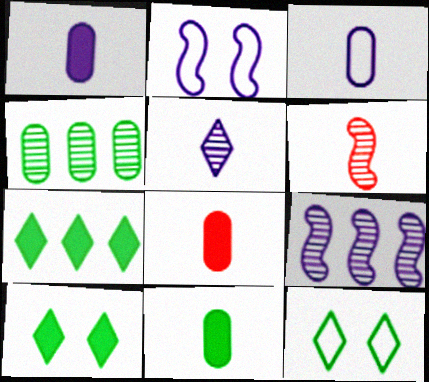[[1, 8, 11], 
[8, 9, 12]]